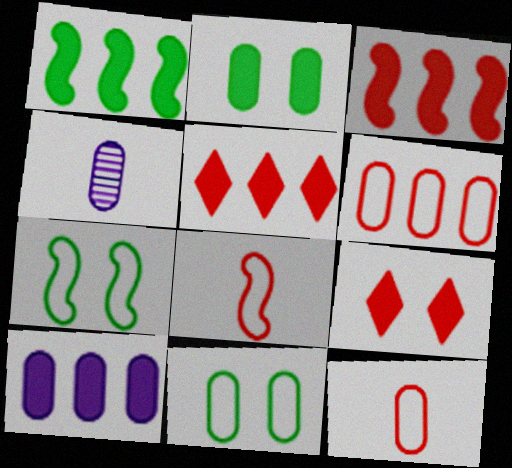[[1, 5, 10], 
[2, 4, 6], 
[4, 5, 7]]